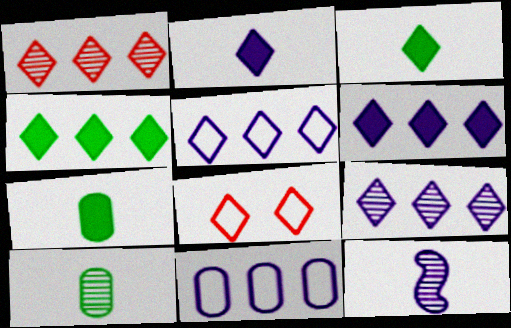[[1, 4, 5], 
[3, 8, 9], 
[5, 6, 9]]